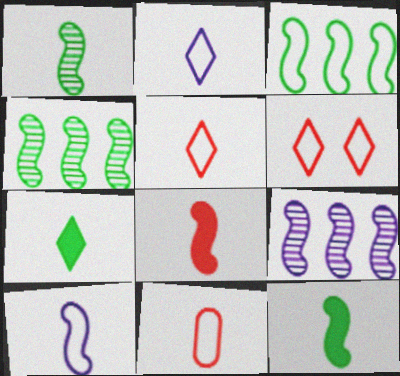[[1, 8, 10]]